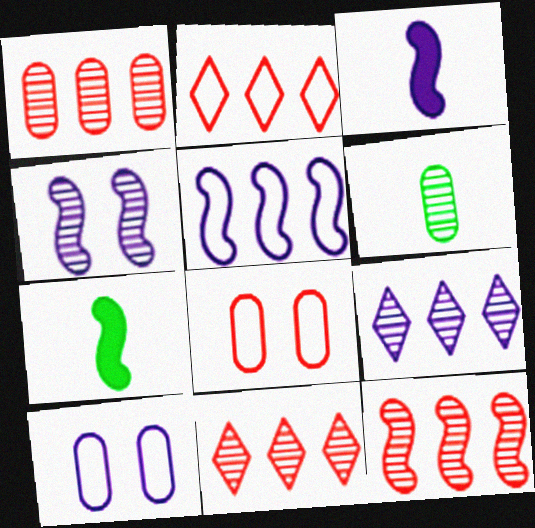[[1, 11, 12], 
[3, 4, 5], 
[3, 9, 10], 
[4, 6, 11], 
[7, 8, 9], 
[7, 10, 11]]